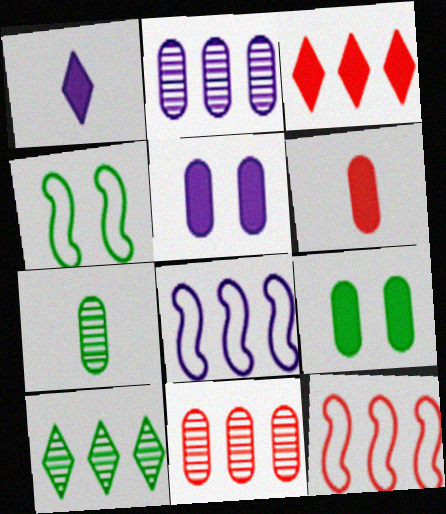[[1, 4, 11], 
[3, 11, 12]]